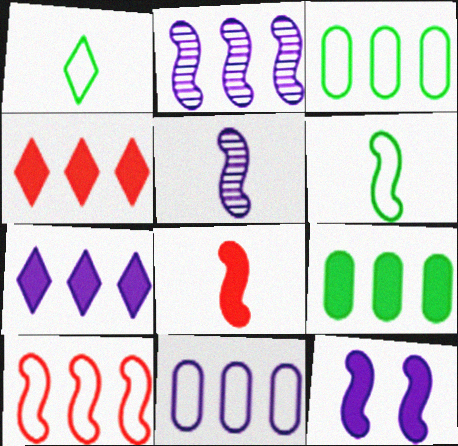[[2, 3, 4], 
[2, 7, 11], 
[5, 6, 8]]